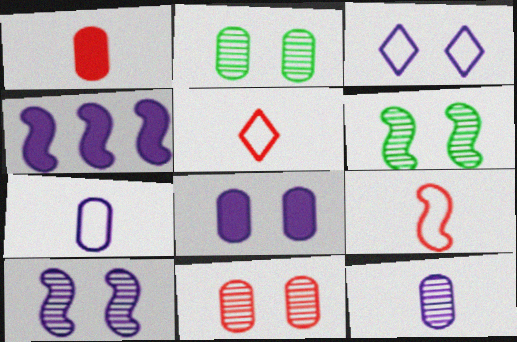[[2, 4, 5], 
[3, 4, 12], 
[3, 8, 10], 
[4, 6, 9]]